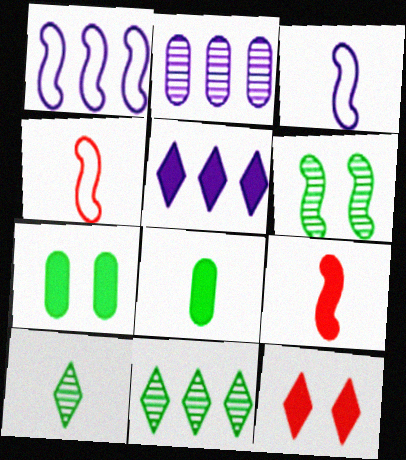[[1, 2, 5], 
[1, 6, 9], 
[5, 7, 9]]